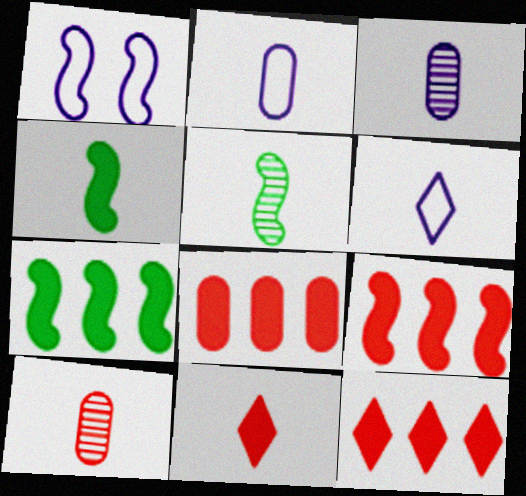[[1, 5, 9], 
[2, 5, 11], 
[4, 6, 10], 
[8, 9, 12]]